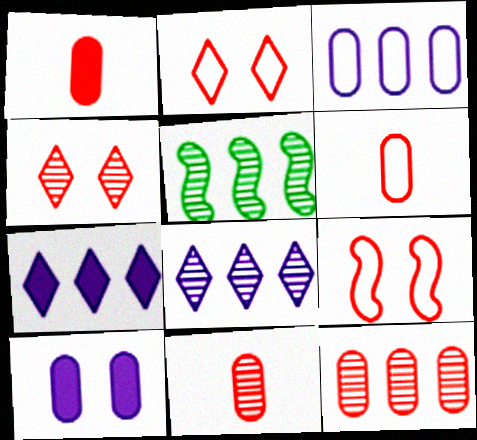[[1, 6, 11], 
[5, 8, 12]]